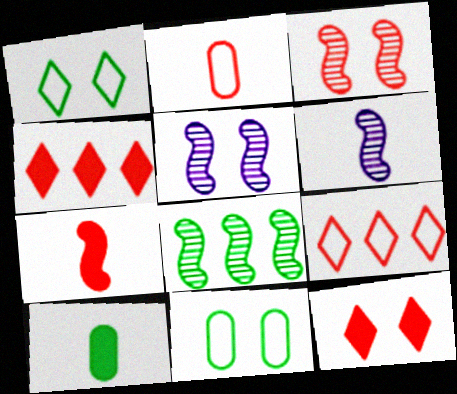[[1, 8, 10], 
[2, 3, 4], 
[3, 6, 8], 
[4, 6, 11], 
[5, 9, 10], 
[5, 11, 12]]